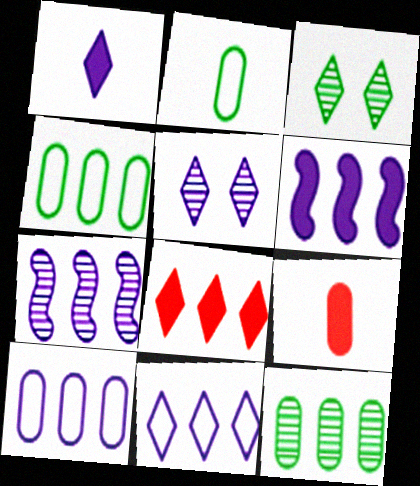[[1, 5, 11], 
[4, 7, 8]]